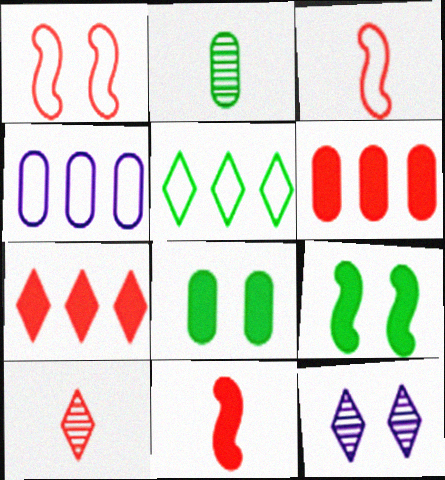[[1, 6, 10], 
[1, 8, 12], 
[2, 5, 9], 
[4, 9, 10]]